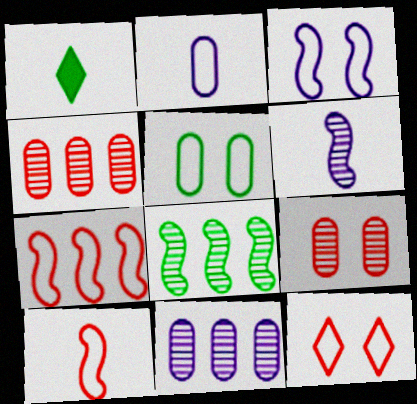[[1, 3, 4], 
[1, 5, 8], 
[3, 5, 12]]